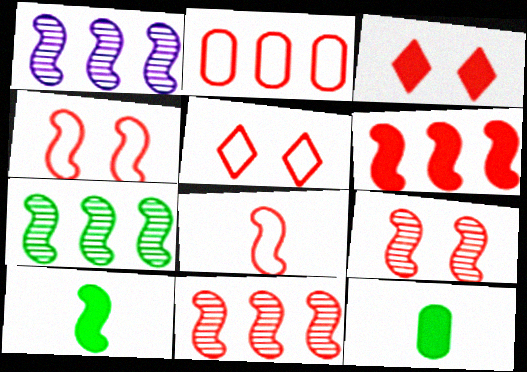[[1, 4, 10], 
[1, 5, 12], 
[1, 7, 11], 
[2, 5, 8], 
[6, 8, 9]]